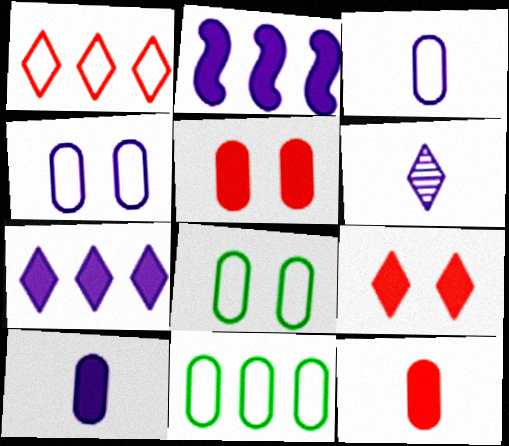[[2, 4, 6]]